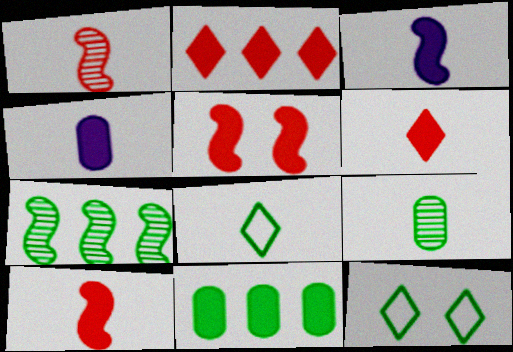[[1, 4, 8]]